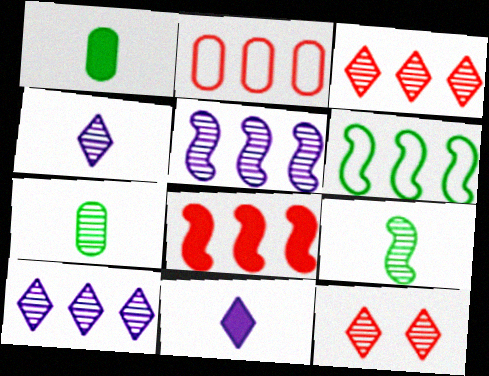[[2, 3, 8], 
[5, 6, 8], 
[5, 7, 12]]